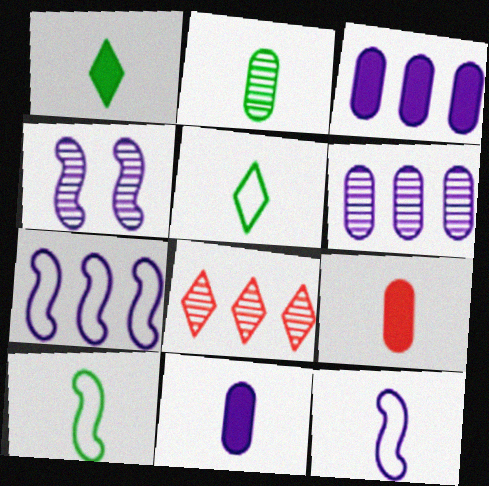[[1, 2, 10], 
[2, 4, 8]]